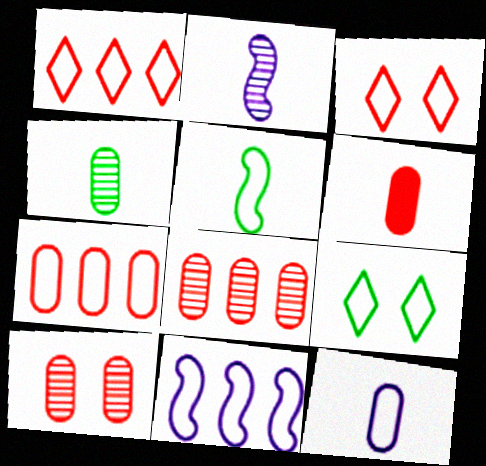[[4, 6, 12], 
[6, 7, 10]]